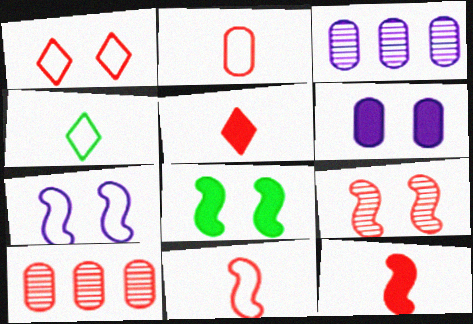[[1, 10, 12], 
[7, 8, 9]]